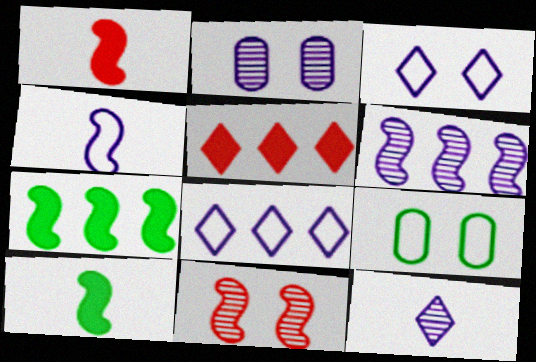[[2, 6, 12], 
[4, 7, 11]]